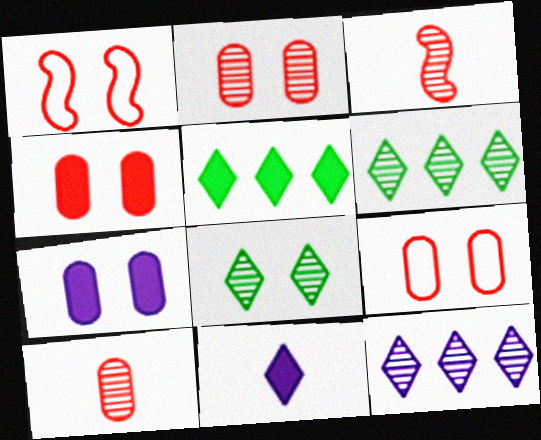[[1, 7, 8], 
[2, 4, 9]]